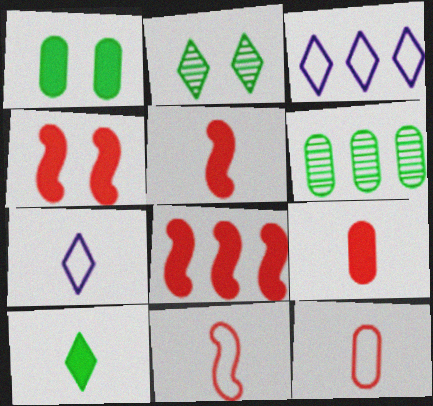[[3, 6, 8], 
[4, 5, 8], 
[4, 6, 7]]